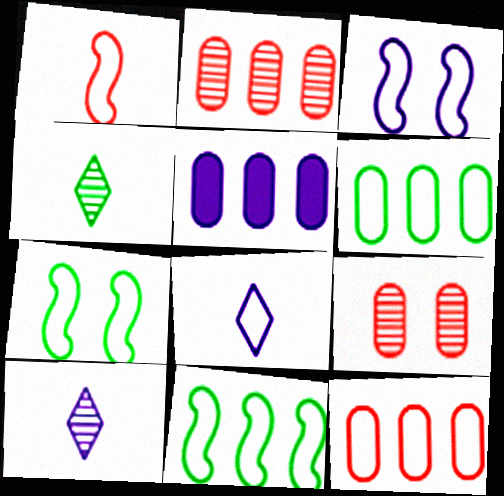[[1, 3, 11], 
[2, 5, 6], 
[3, 5, 10], 
[7, 8, 12]]